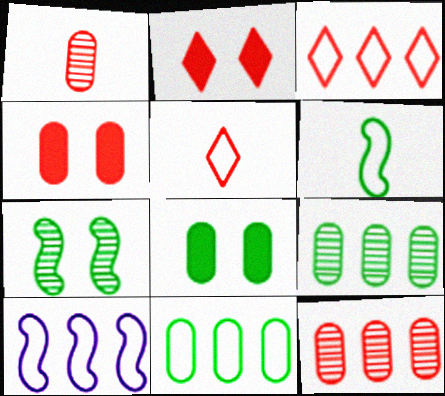[[3, 10, 11]]